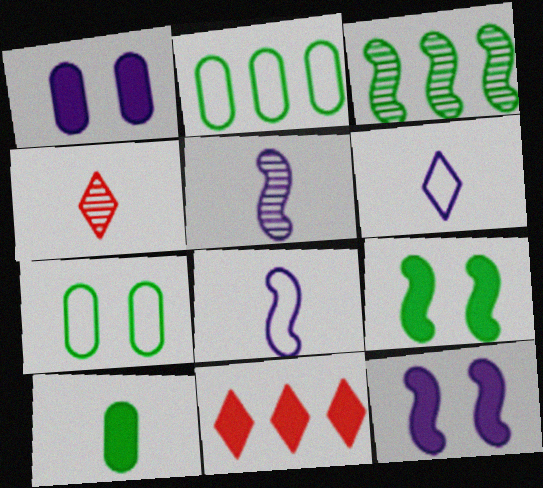[[2, 4, 12], 
[4, 8, 10], 
[5, 7, 11], 
[10, 11, 12]]